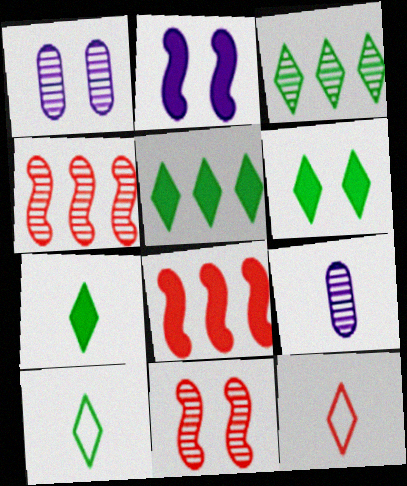[[1, 8, 10], 
[3, 6, 10], 
[3, 9, 11], 
[5, 6, 7]]